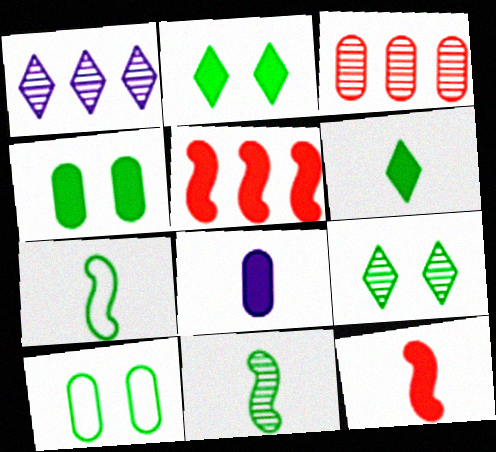[[1, 10, 12], 
[2, 5, 8], 
[3, 8, 10], 
[6, 8, 12]]